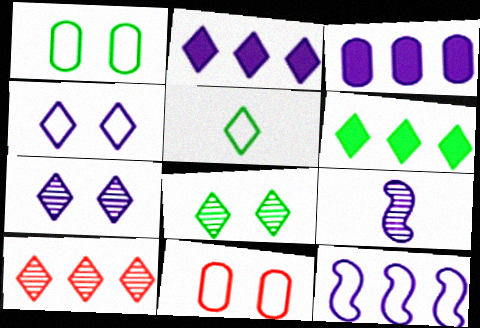[[3, 4, 9], 
[5, 6, 8], 
[5, 11, 12], 
[6, 9, 11]]